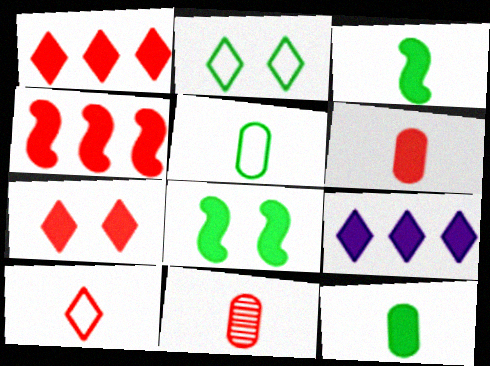[[4, 6, 7], 
[6, 8, 9]]